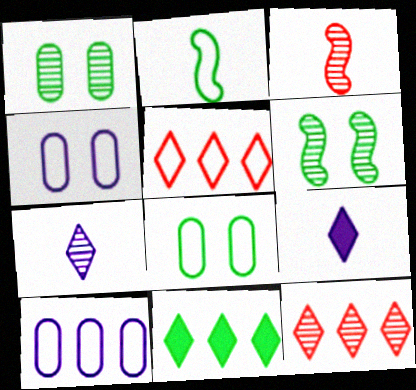[[1, 2, 11], 
[2, 4, 5], 
[3, 4, 11]]